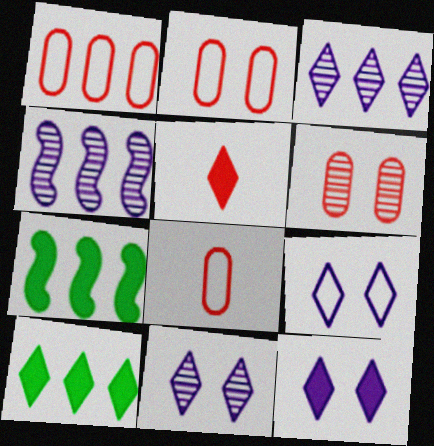[[1, 2, 8], 
[1, 3, 7], 
[1, 4, 10], 
[5, 10, 12], 
[7, 8, 11], 
[9, 11, 12]]